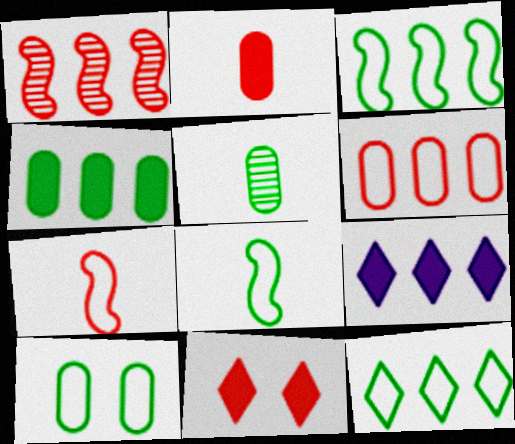[[4, 5, 10], 
[8, 10, 12]]